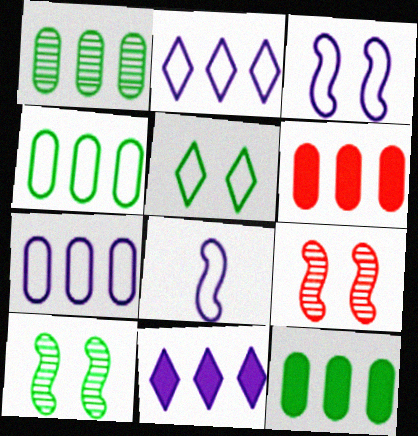[[1, 4, 12], 
[1, 6, 7]]